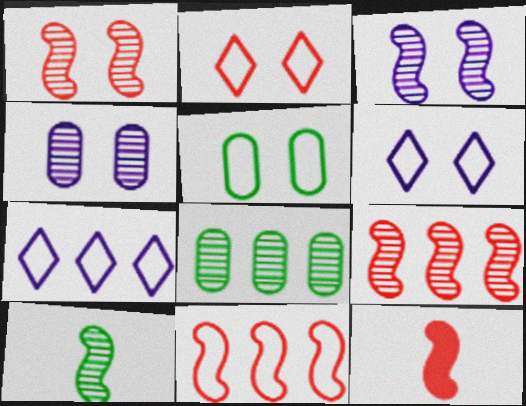[[1, 11, 12], 
[3, 9, 10], 
[6, 8, 12]]